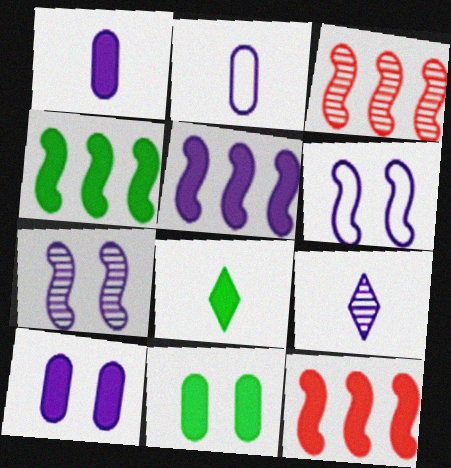[[4, 5, 12], 
[4, 8, 11], 
[8, 10, 12]]